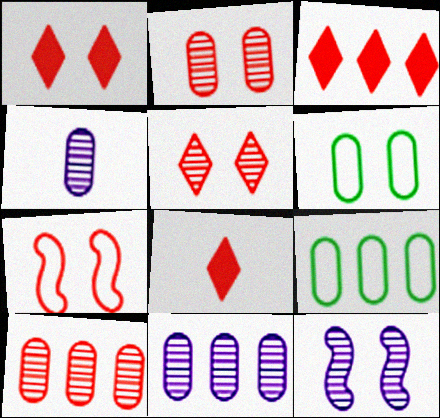[[1, 2, 7], 
[1, 3, 8], 
[1, 6, 12], 
[7, 8, 10], 
[8, 9, 12]]